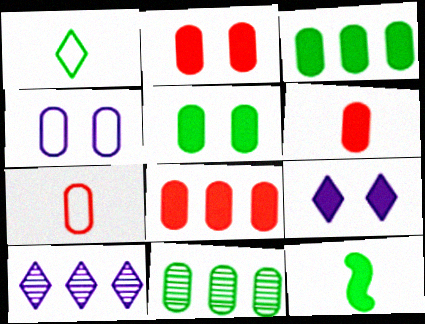[[2, 6, 8], 
[4, 6, 11], 
[8, 9, 12]]